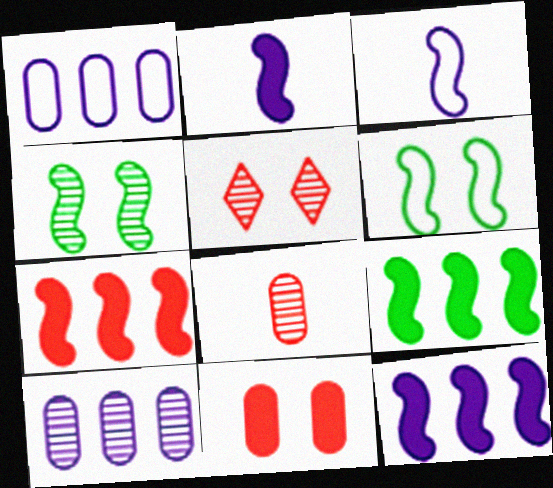[[3, 4, 7], 
[7, 9, 12]]